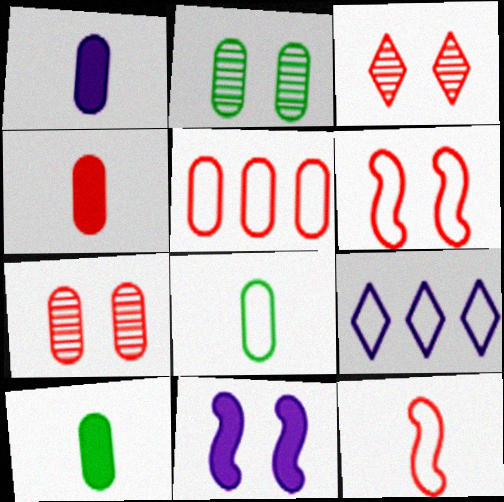[[1, 2, 5], 
[1, 4, 10], 
[4, 5, 7], 
[6, 8, 9]]